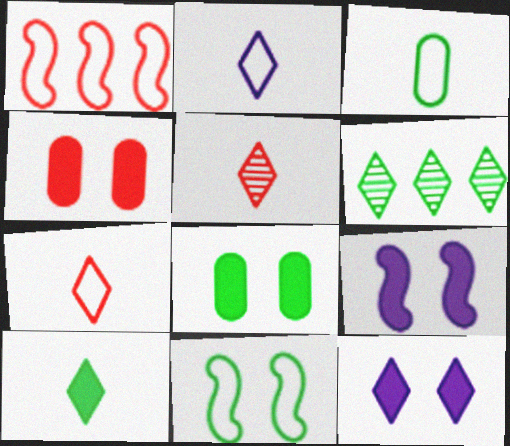[[1, 4, 5], 
[2, 5, 10], 
[6, 7, 12]]